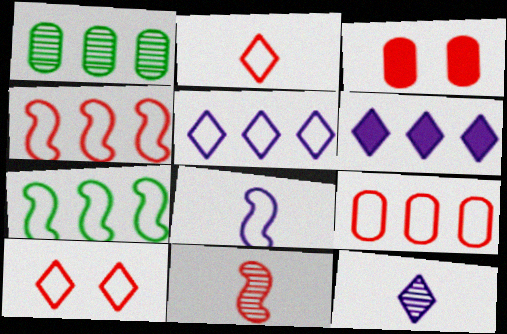[[1, 4, 6], 
[3, 7, 12], 
[5, 7, 9]]